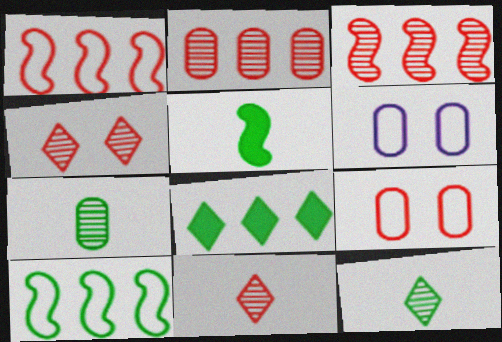[]